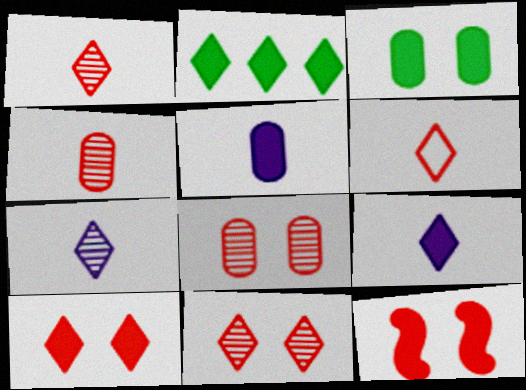[[2, 5, 12], 
[2, 9, 10]]